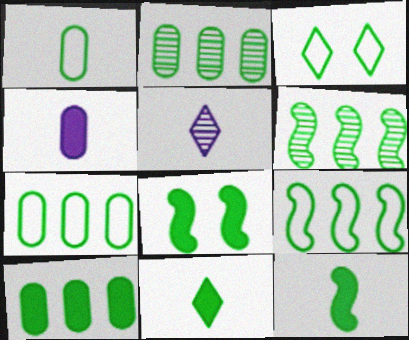[[1, 3, 9], 
[2, 3, 12], 
[2, 7, 10], 
[8, 10, 11]]